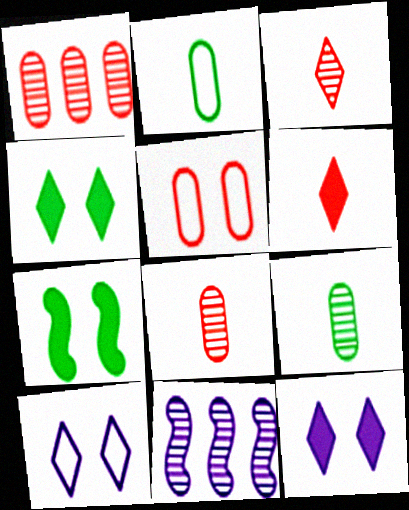[]